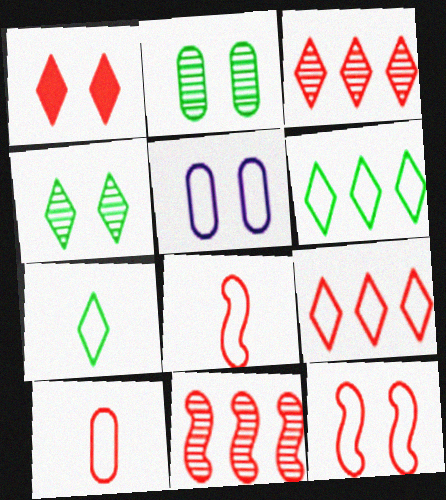[[1, 10, 11], 
[5, 6, 8], 
[9, 10, 12]]